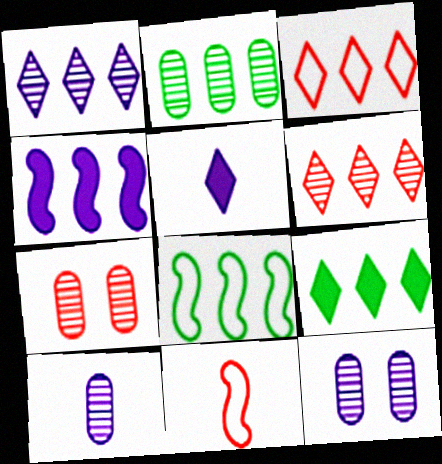[[1, 3, 9], 
[2, 3, 4], 
[2, 7, 10], 
[2, 8, 9], 
[5, 7, 8], 
[9, 11, 12]]